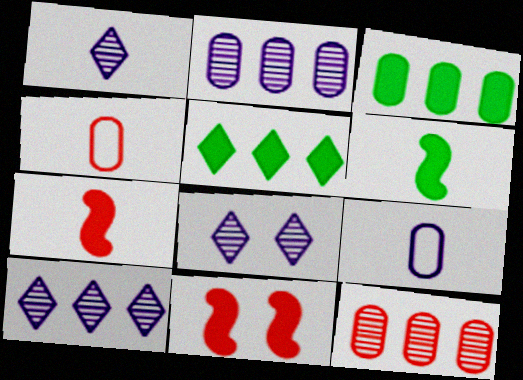[[1, 4, 6], 
[1, 8, 10]]